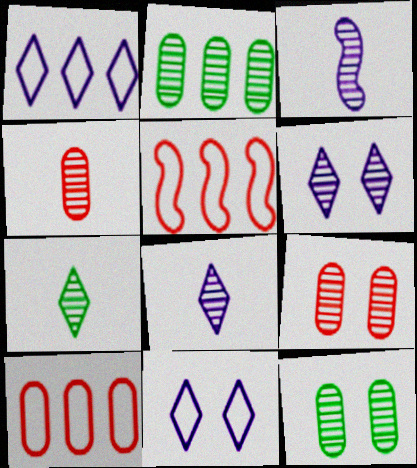[[3, 4, 7]]